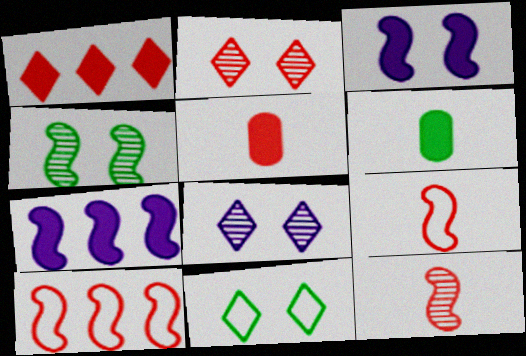[[1, 3, 6], 
[2, 5, 10], 
[4, 7, 9], 
[6, 8, 10]]